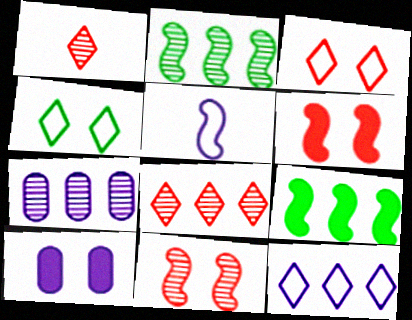[[2, 5, 6], 
[2, 7, 8], 
[4, 10, 11], 
[5, 9, 11]]